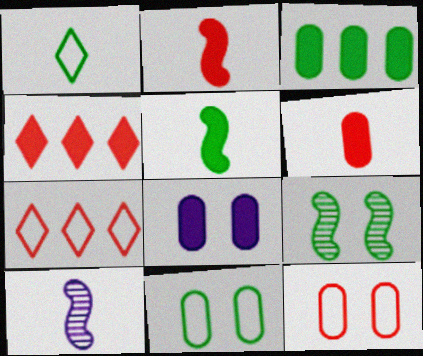[[1, 3, 9], 
[1, 6, 10], 
[3, 6, 8], 
[4, 5, 8], 
[4, 10, 11]]